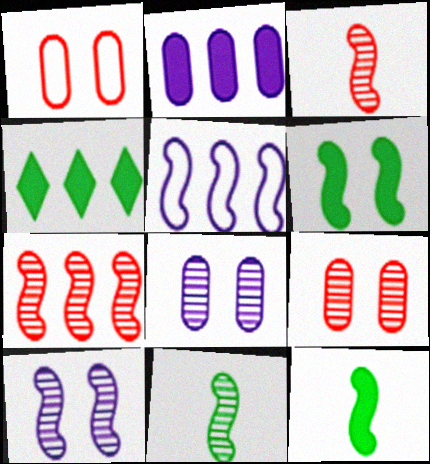[[3, 5, 6], 
[7, 10, 11]]